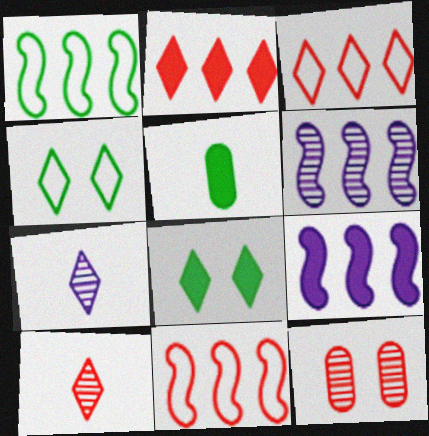[[2, 4, 7], 
[3, 7, 8]]